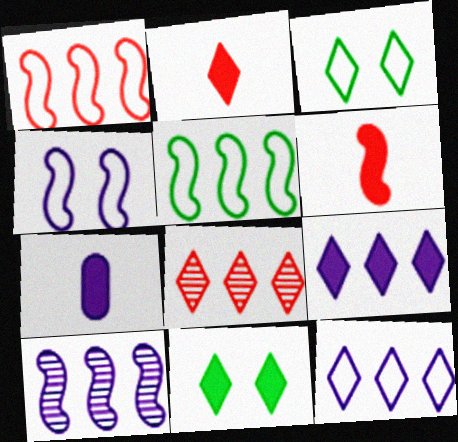[[2, 9, 11]]